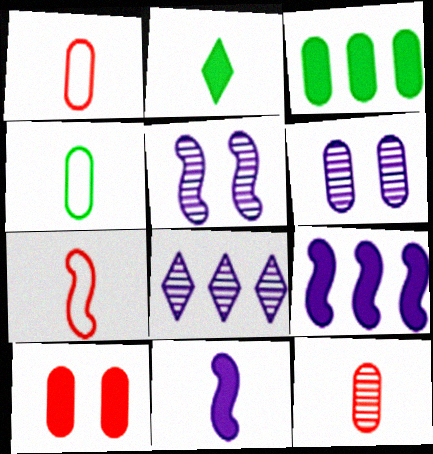[[1, 3, 6], 
[2, 9, 10]]